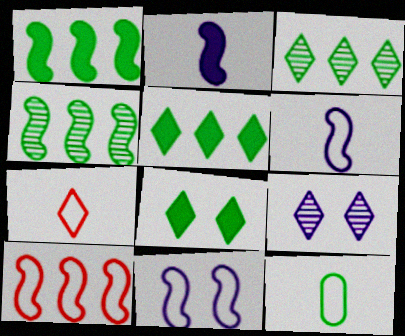[[4, 8, 12], 
[5, 7, 9], 
[6, 7, 12]]